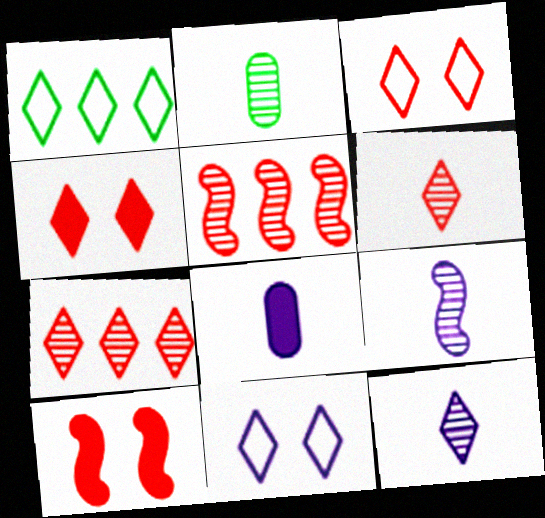[[1, 4, 12], 
[2, 6, 9]]